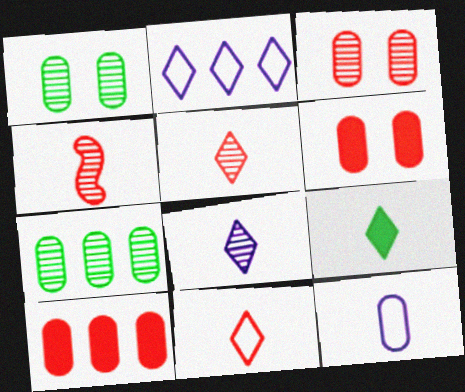[[1, 10, 12], 
[4, 9, 12], 
[6, 7, 12], 
[8, 9, 11]]